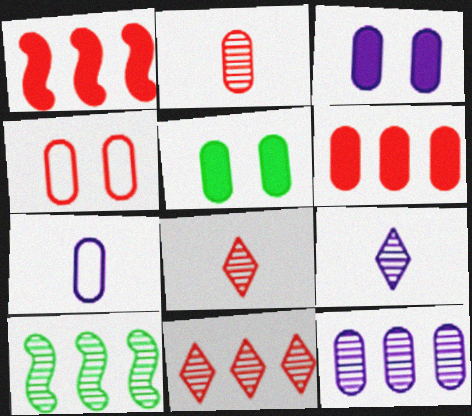[[1, 4, 8], 
[2, 4, 6], 
[3, 7, 12], 
[10, 11, 12]]